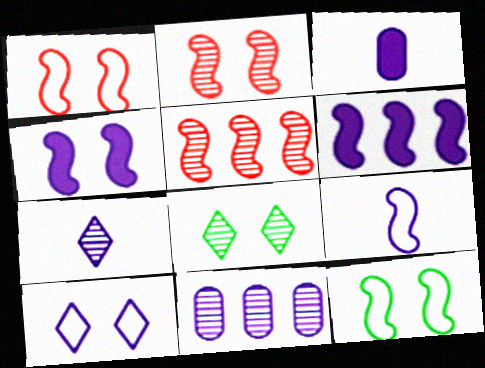[[2, 4, 12], 
[3, 7, 9]]